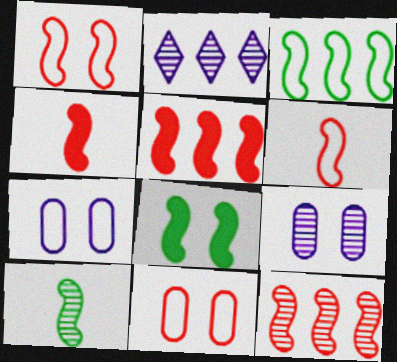[[1, 4, 12], 
[3, 8, 10]]